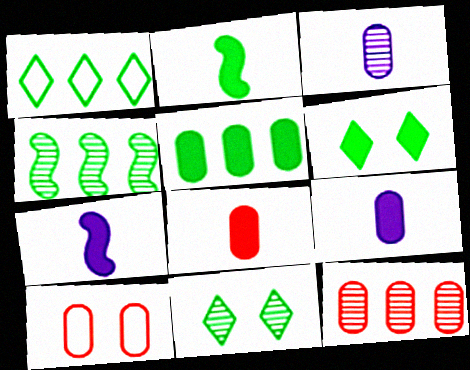[[1, 4, 5], 
[2, 5, 6], 
[3, 5, 10], 
[8, 10, 12]]